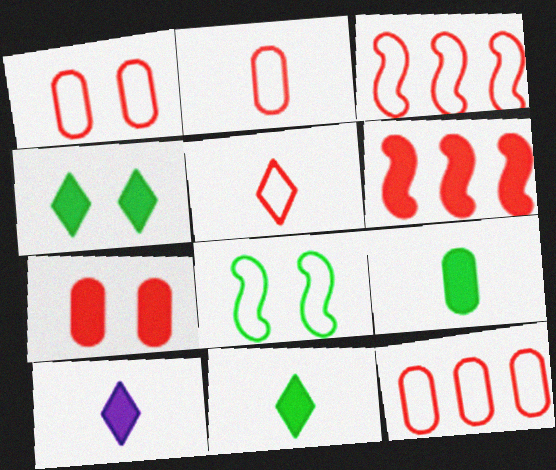[[1, 2, 12], 
[1, 3, 5]]